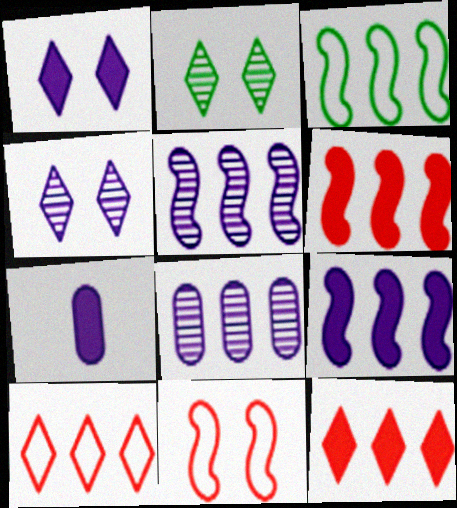[[1, 7, 9], 
[3, 5, 6], 
[3, 8, 12]]